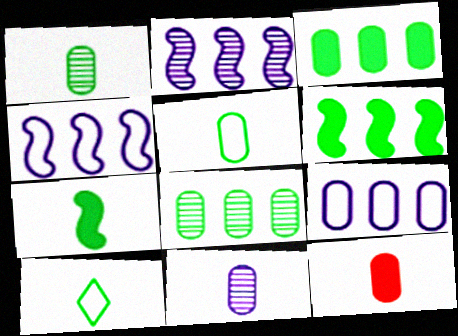[[1, 7, 10], 
[5, 11, 12]]